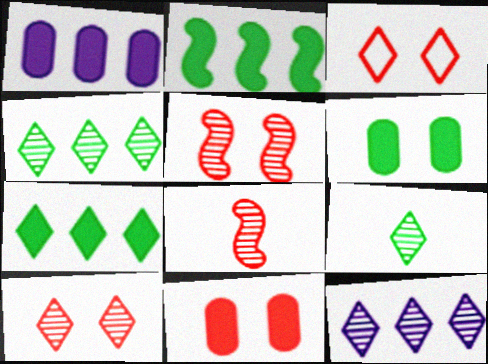[[3, 5, 11], 
[9, 10, 12]]